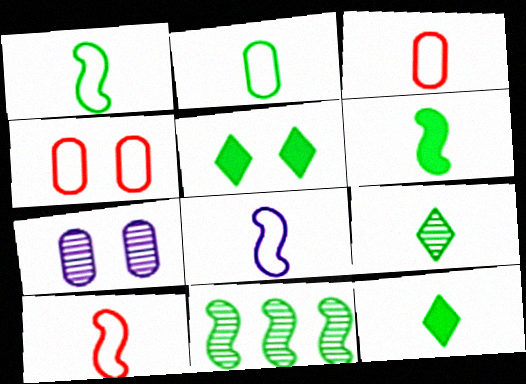[[1, 8, 10], 
[2, 5, 11], 
[2, 6, 9]]